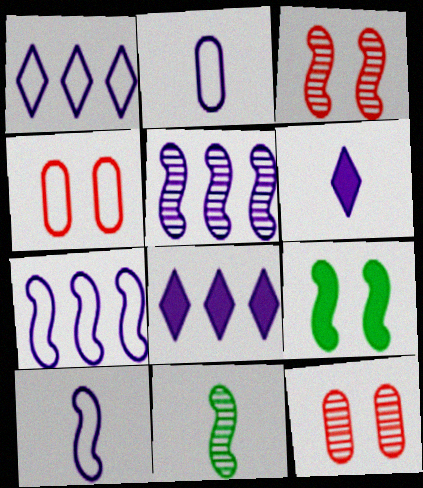[[3, 5, 11], 
[4, 8, 11]]